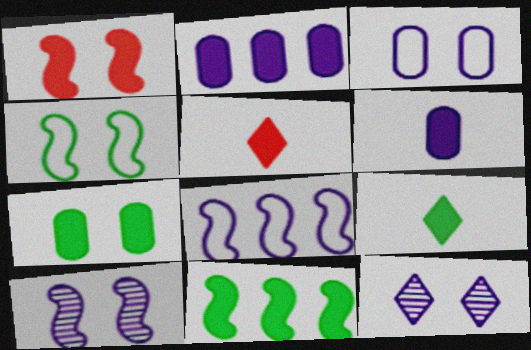[[1, 2, 9], 
[1, 4, 10], 
[6, 8, 12], 
[7, 9, 11]]